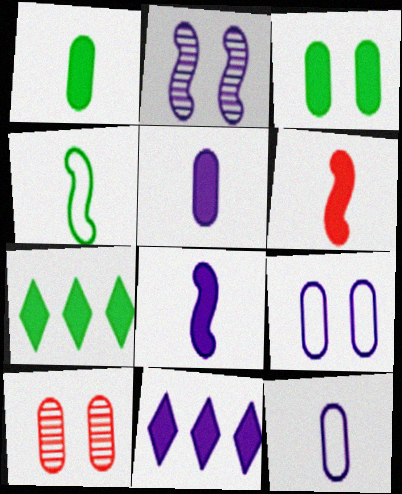[[2, 11, 12], 
[3, 6, 11], 
[3, 9, 10], 
[4, 10, 11]]